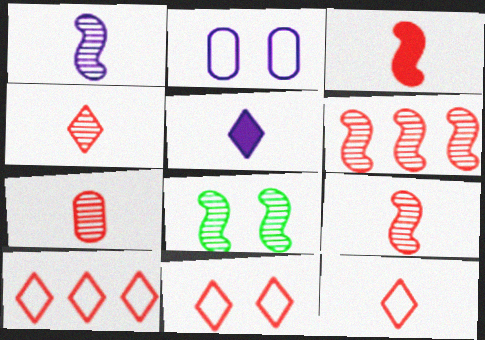[[1, 6, 8], 
[3, 7, 12], 
[4, 7, 9], 
[10, 11, 12]]